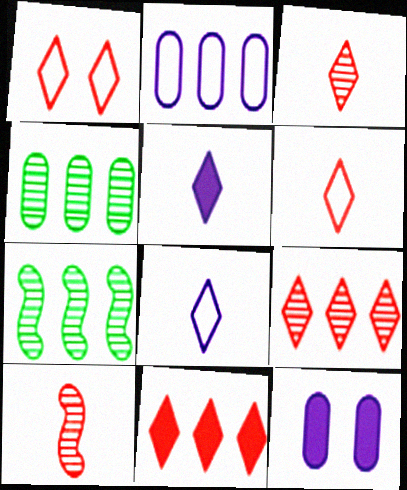[[1, 3, 11], 
[2, 7, 11], 
[6, 7, 12]]